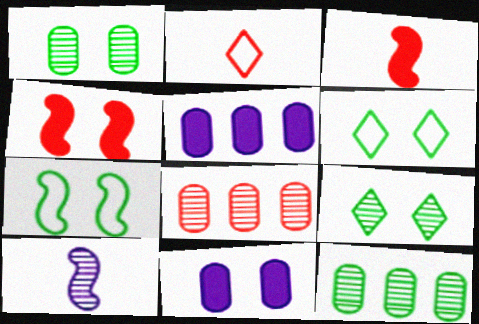[[2, 4, 8], 
[8, 9, 10]]